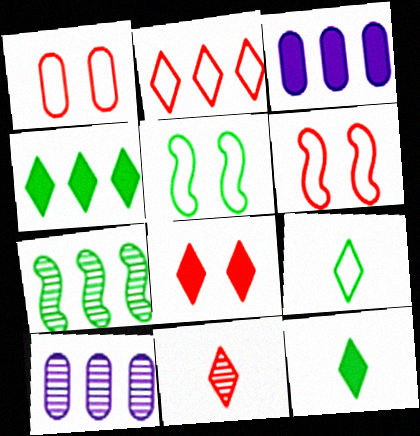[[2, 3, 7], 
[2, 8, 11], 
[3, 5, 11], 
[6, 10, 12]]